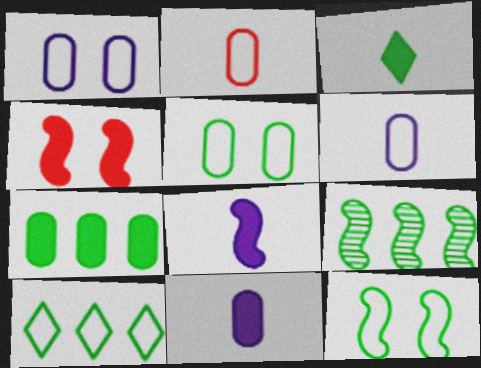[[3, 5, 9], 
[7, 9, 10]]